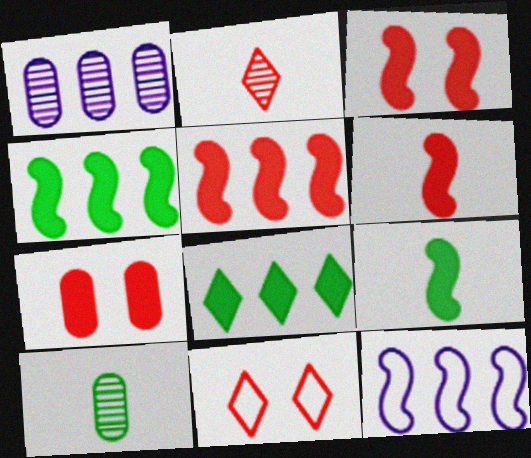[[1, 9, 11], 
[3, 5, 6]]